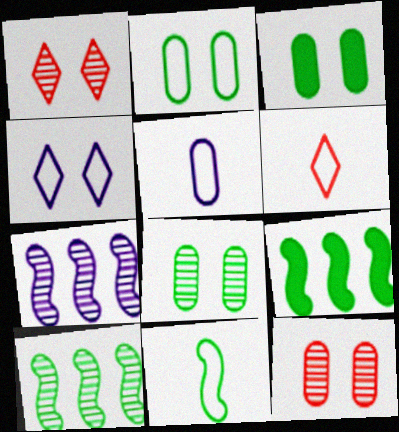[[1, 5, 9], 
[2, 3, 8], 
[3, 6, 7], 
[5, 6, 11]]